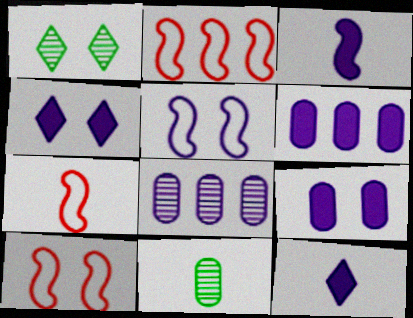[[1, 6, 7], 
[1, 9, 10], 
[2, 4, 11], 
[2, 7, 10], 
[3, 4, 6], 
[5, 8, 12], 
[7, 11, 12]]